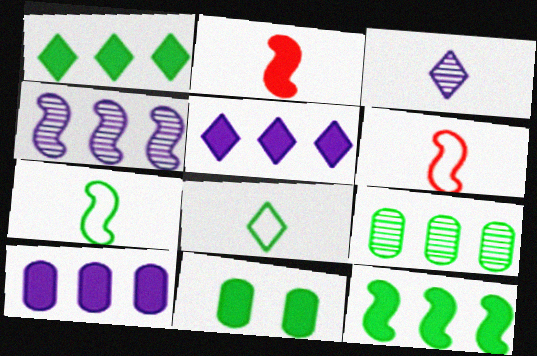[[2, 5, 11]]